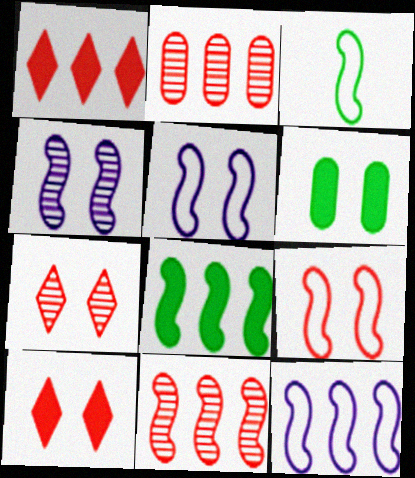[[3, 9, 12], 
[5, 6, 7], 
[8, 11, 12]]